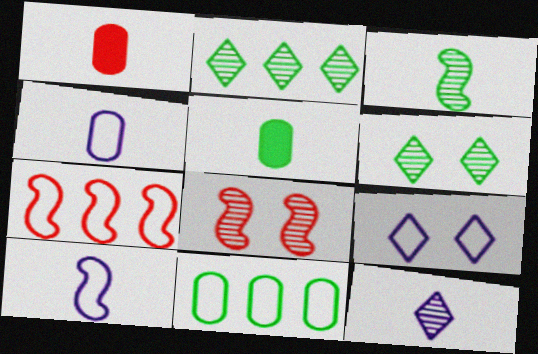[]